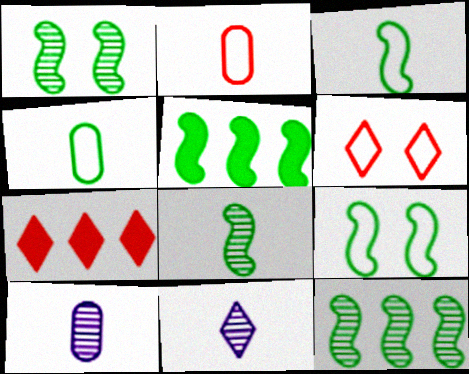[[1, 3, 5], 
[1, 8, 12], 
[5, 6, 10], 
[5, 8, 9], 
[7, 9, 10]]